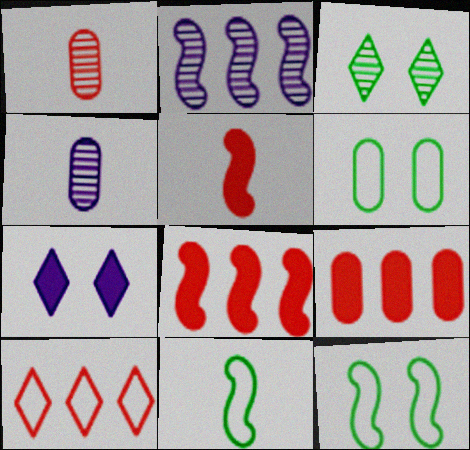[[1, 2, 3], 
[2, 5, 12], 
[4, 6, 9]]